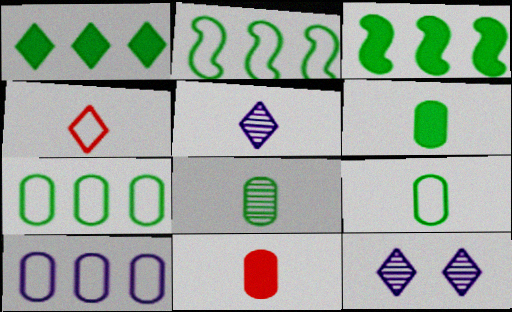[[1, 4, 12], 
[2, 11, 12], 
[6, 8, 9]]